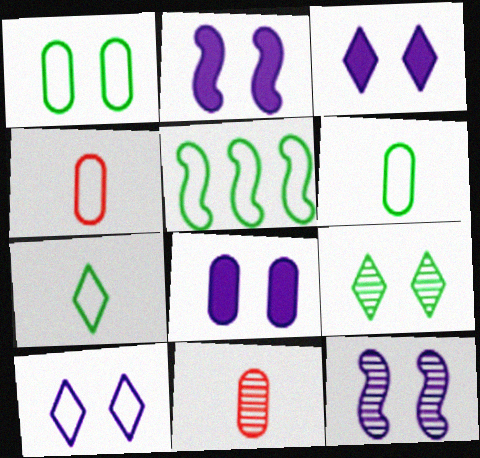[[1, 5, 7], 
[2, 3, 8], 
[3, 5, 11], 
[4, 5, 10], 
[8, 10, 12]]